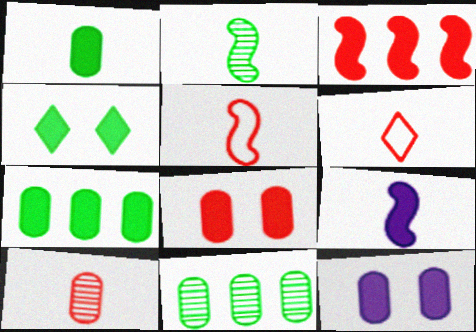[[2, 5, 9]]